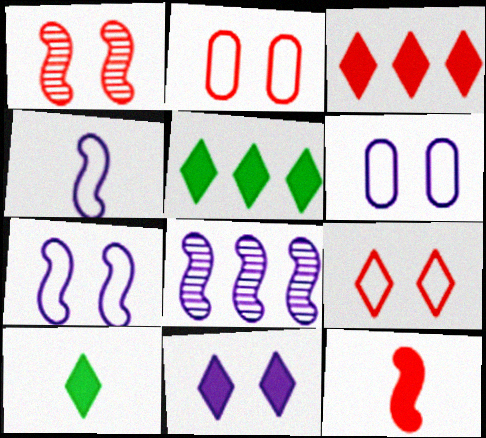[[2, 8, 10], 
[3, 10, 11]]